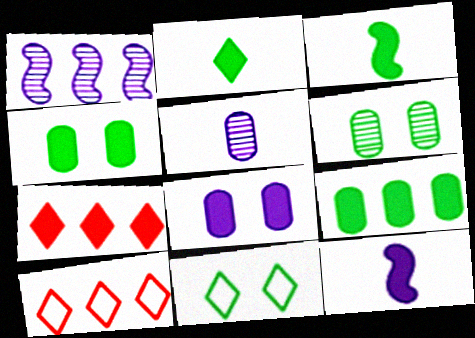[[1, 9, 10], 
[3, 7, 8], 
[4, 7, 12], 
[6, 10, 12]]